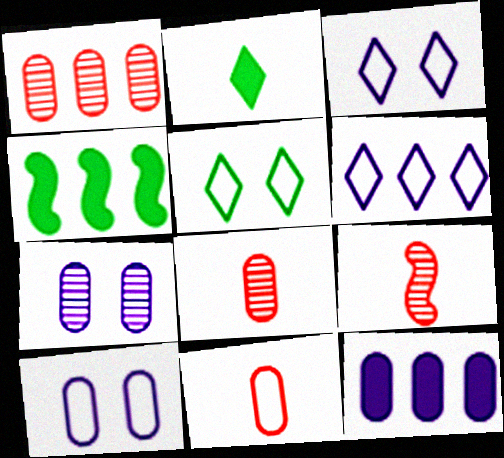[[1, 4, 6], 
[3, 4, 8], 
[5, 9, 12]]